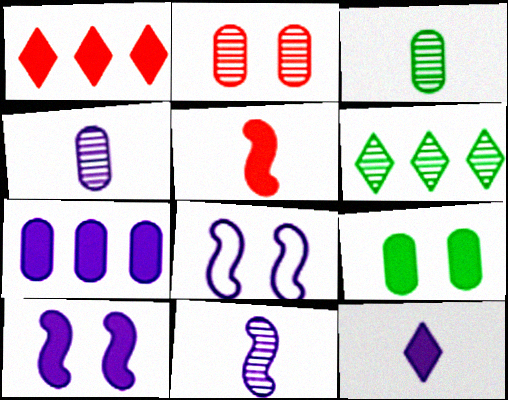[[1, 3, 8], 
[2, 6, 11], 
[7, 10, 12]]